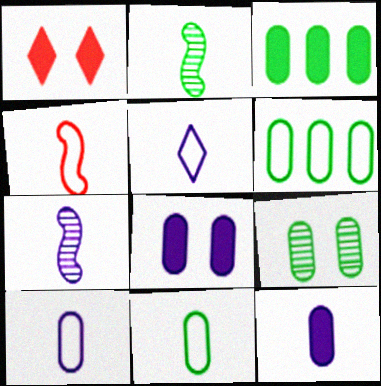[[1, 6, 7], 
[3, 9, 11], 
[4, 5, 11], 
[5, 7, 12]]